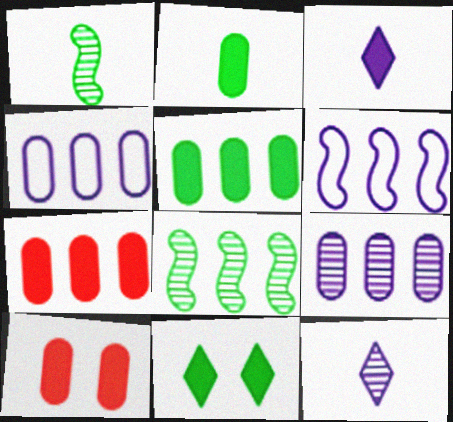[]